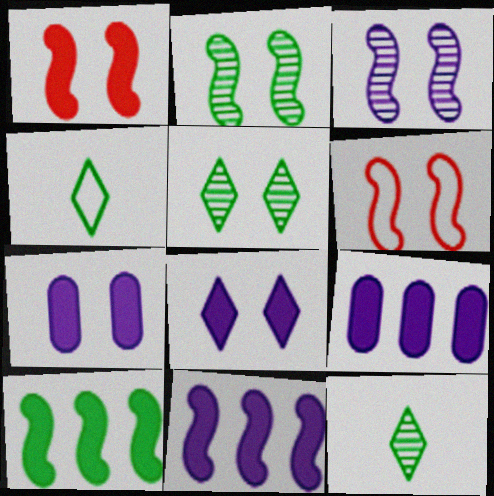[[5, 6, 7], 
[6, 9, 12]]